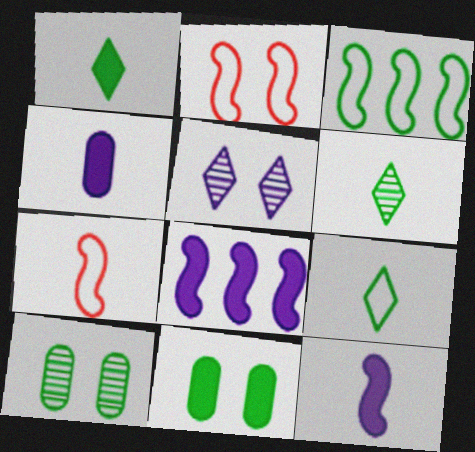[[1, 3, 10], 
[1, 6, 9], 
[2, 5, 11], 
[3, 6, 11], 
[4, 6, 7]]